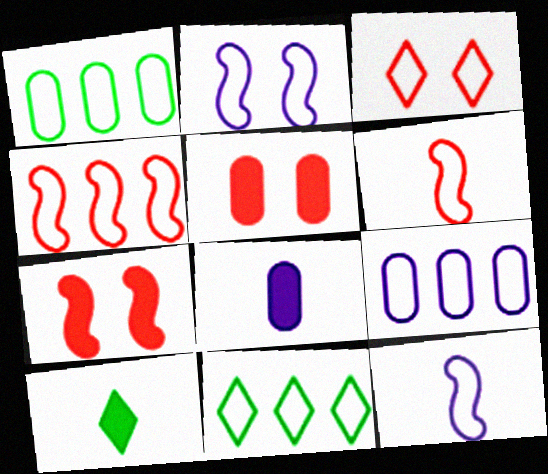[[1, 3, 12], 
[4, 9, 11]]